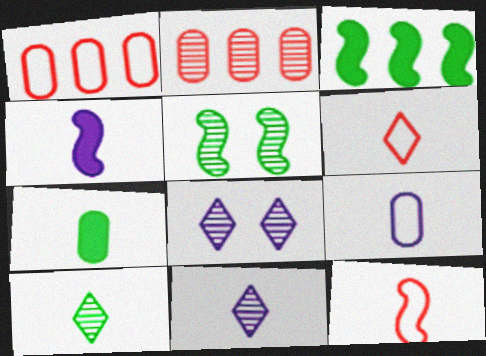[[2, 5, 11], 
[4, 9, 11], 
[7, 11, 12]]